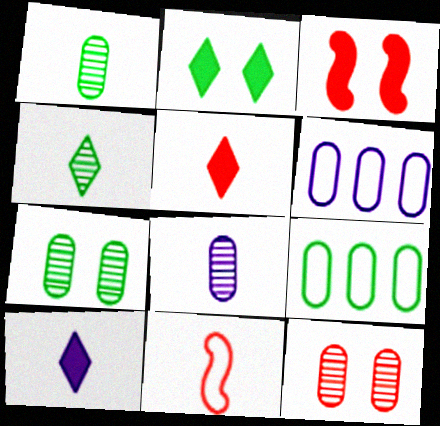[[1, 10, 11], 
[3, 4, 6]]